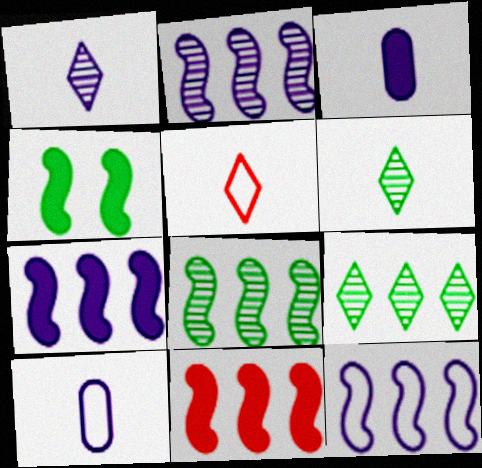[[2, 7, 12], 
[8, 11, 12]]